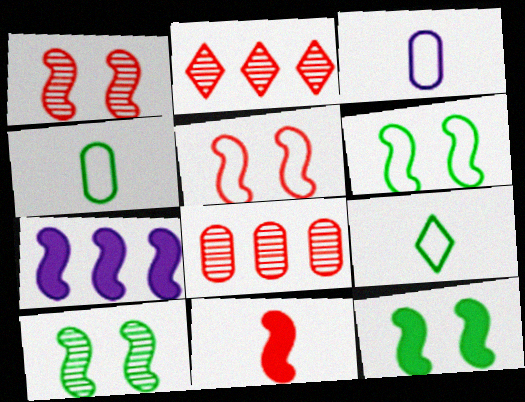[[2, 3, 12], 
[6, 10, 12], 
[7, 11, 12]]